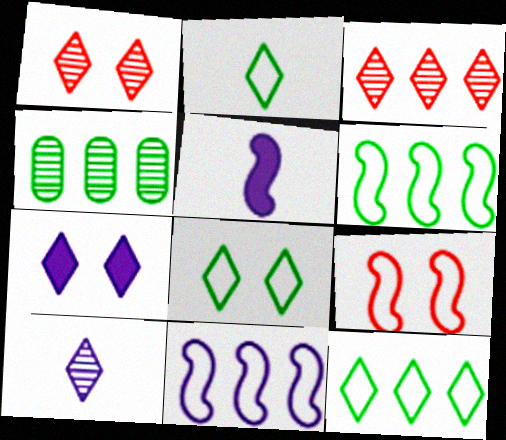[[1, 7, 8], 
[2, 3, 7], 
[2, 8, 12]]